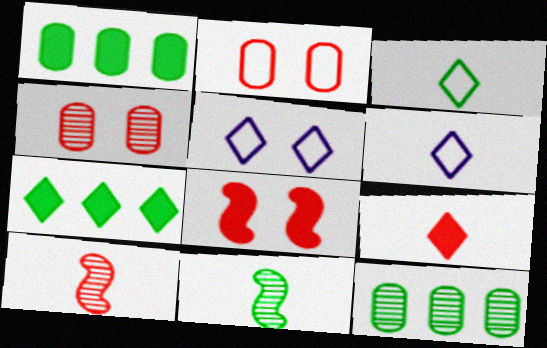[[1, 5, 10], 
[6, 8, 12]]